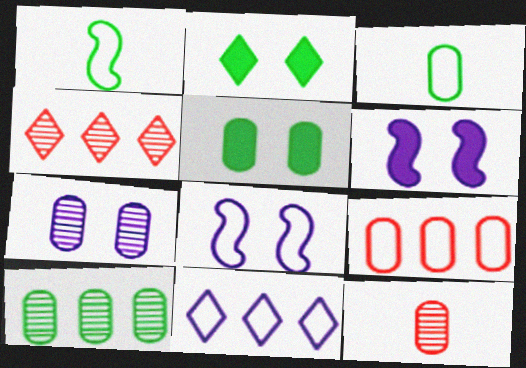[[1, 2, 10], 
[3, 4, 6], 
[3, 5, 10], 
[7, 10, 12]]